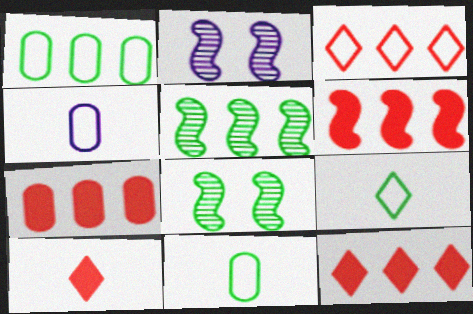[[1, 2, 10], 
[2, 7, 9], 
[2, 11, 12], 
[4, 8, 12], 
[6, 7, 12]]